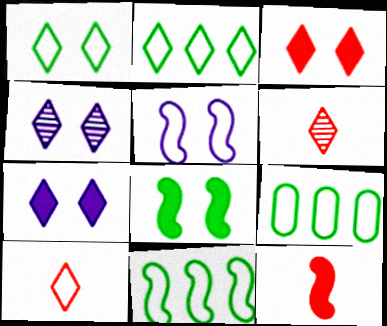[[1, 3, 4], 
[2, 6, 7], 
[2, 9, 11], 
[4, 9, 12], 
[5, 9, 10]]